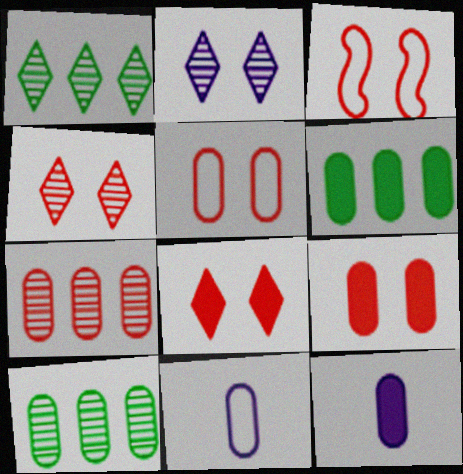[[1, 3, 12], 
[3, 4, 9], 
[5, 10, 12], 
[6, 9, 12], 
[9, 10, 11]]